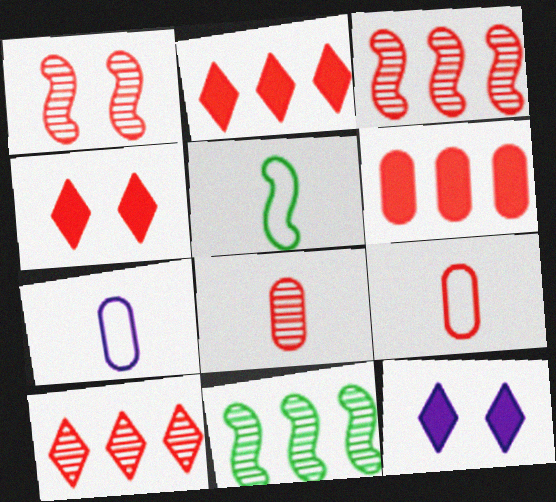[[1, 2, 9], 
[1, 8, 10], 
[3, 4, 9], 
[4, 7, 11], 
[9, 11, 12]]